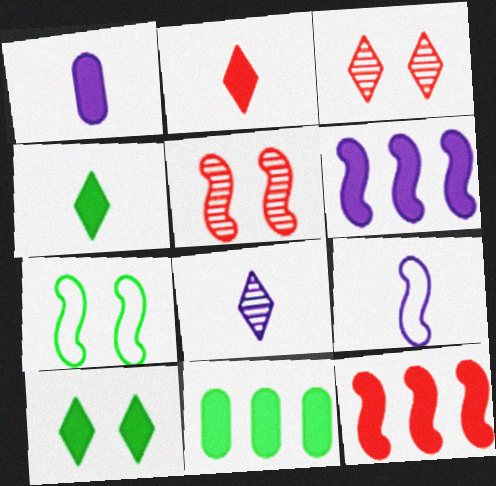[[1, 8, 9], 
[1, 10, 12], 
[3, 9, 11]]